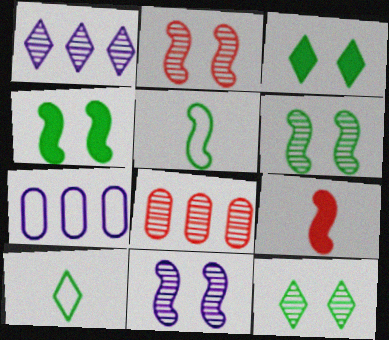[[2, 6, 11], 
[7, 9, 12]]